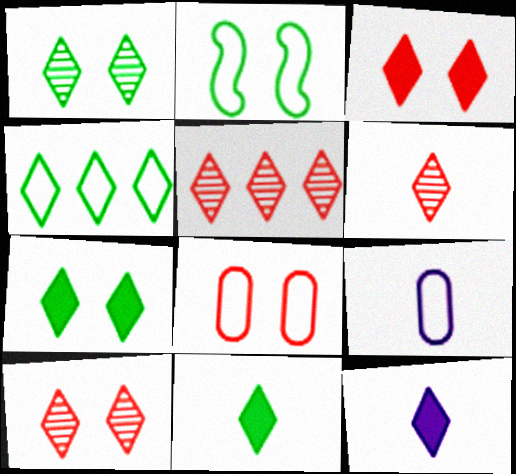[[1, 4, 11], 
[4, 10, 12], 
[5, 6, 10]]